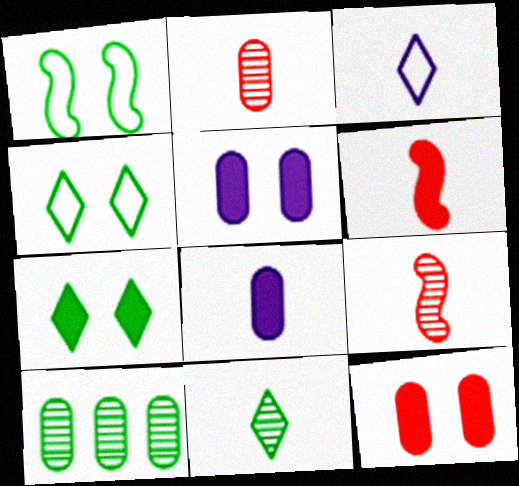[]